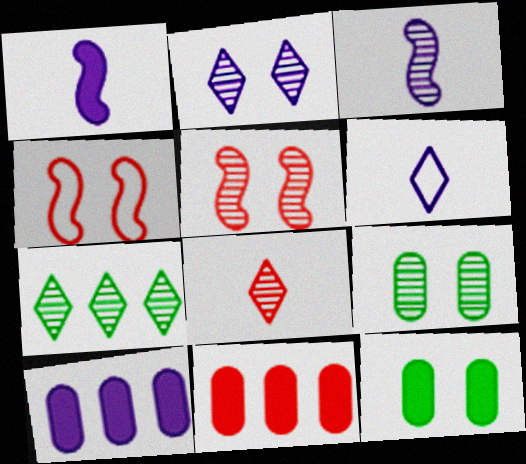[[2, 4, 12], 
[2, 5, 9], 
[2, 7, 8], 
[4, 8, 11]]